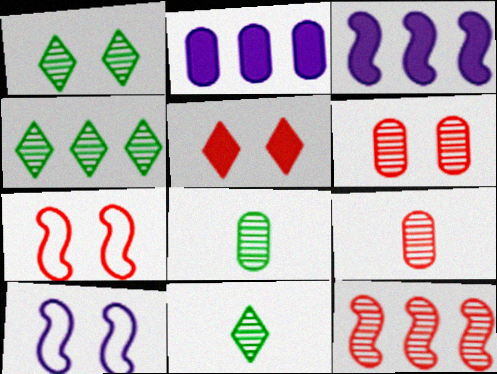[[1, 4, 11], 
[2, 7, 11], 
[5, 6, 7]]